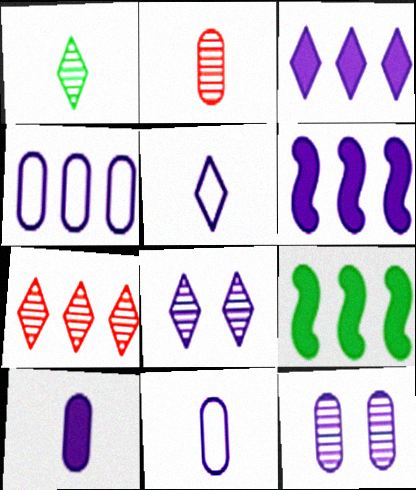[[1, 7, 8], 
[3, 5, 8], 
[4, 7, 9], 
[4, 10, 12], 
[5, 6, 12], 
[6, 8, 11]]